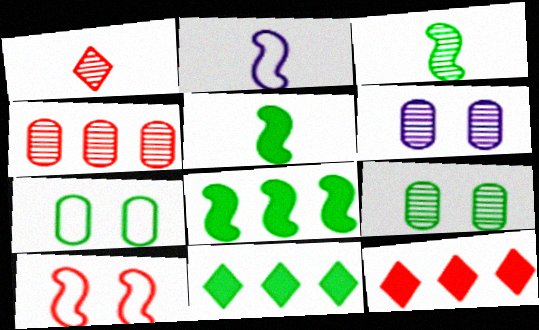[[2, 9, 12], 
[3, 7, 11]]